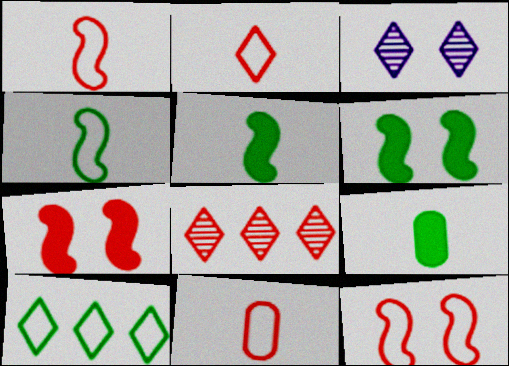[[1, 2, 11], 
[7, 8, 11]]